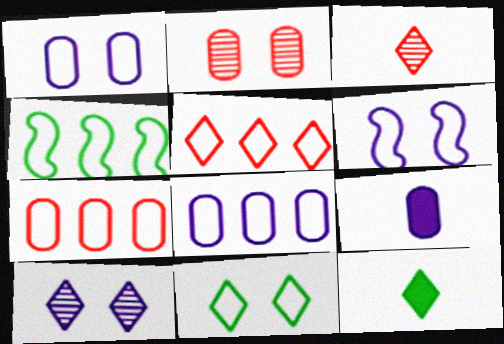[[4, 5, 8], 
[5, 10, 12]]